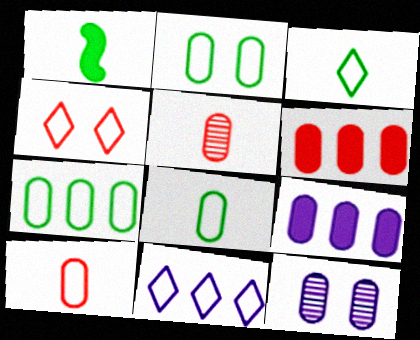[[2, 5, 9], 
[2, 7, 8], 
[3, 4, 11], 
[6, 8, 12]]